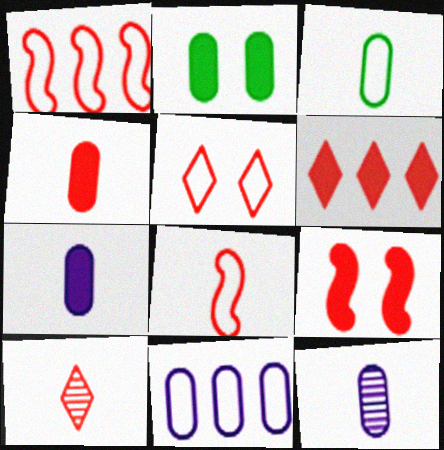[[3, 4, 12], 
[4, 6, 9], 
[4, 8, 10], 
[5, 6, 10]]